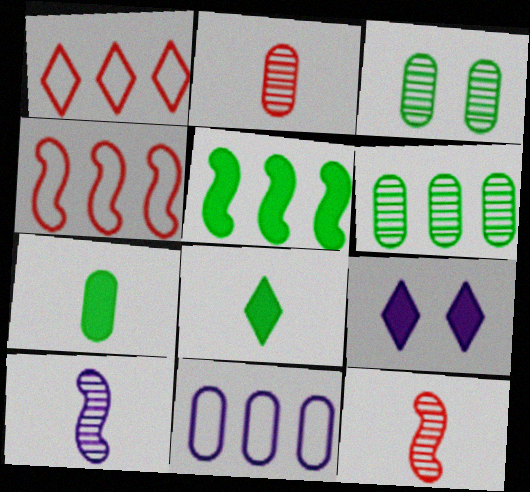[[9, 10, 11]]